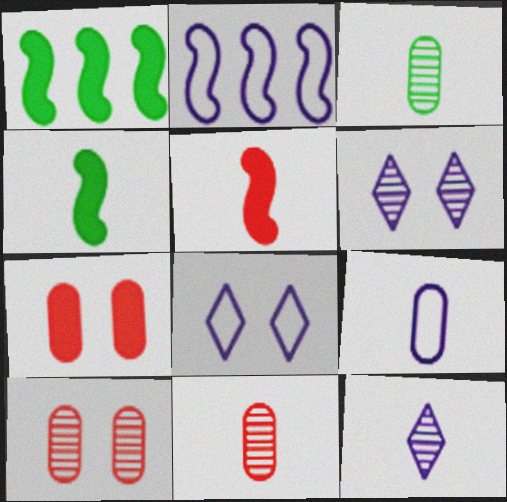[[1, 8, 11], 
[2, 8, 9]]